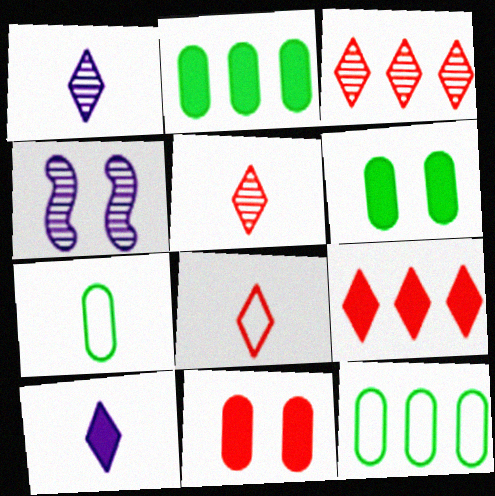[[2, 4, 8], 
[4, 7, 9]]